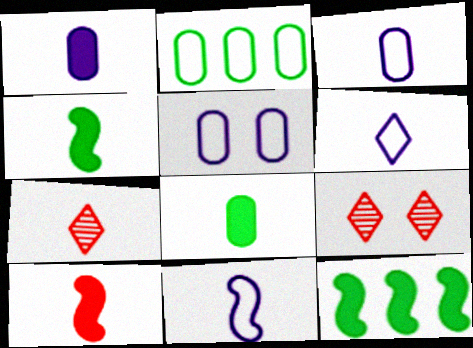[[3, 4, 7], 
[3, 6, 11], 
[3, 9, 12], 
[5, 7, 12], 
[7, 8, 11]]